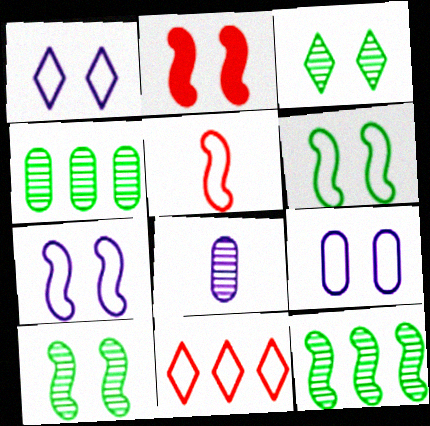[[1, 7, 9], 
[2, 3, 9], 
[2, 7, 10]]